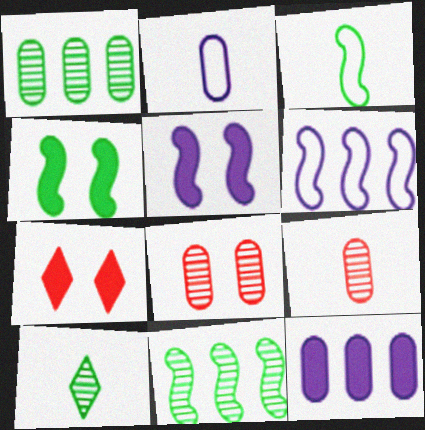[[2, 7, 11], 
[3, 4, 11]]